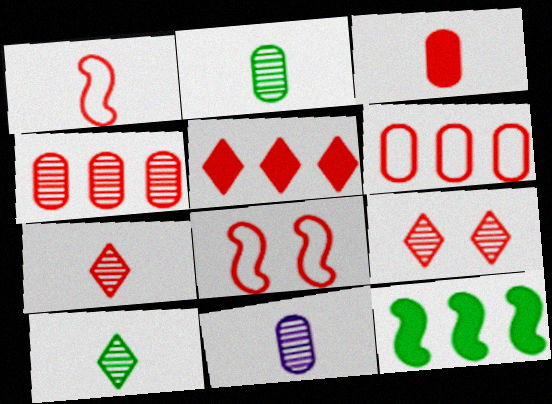[[1, 3, 7]]